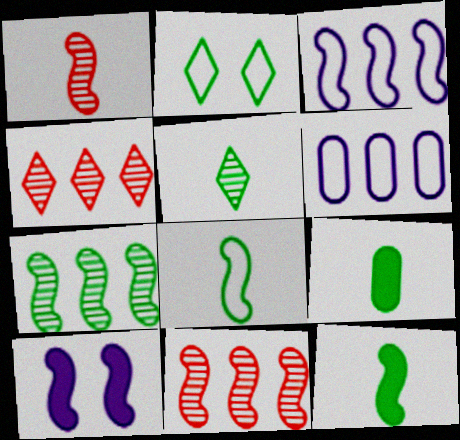[[2, 7, 9], 
[5, 8, 9], 
[8, 10, 11]]